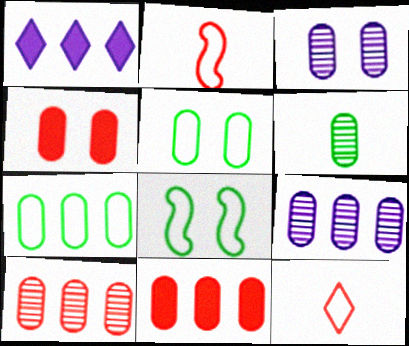[[3, 4, 5], 
[3, 6, 10], 
[7, 9, 11]]